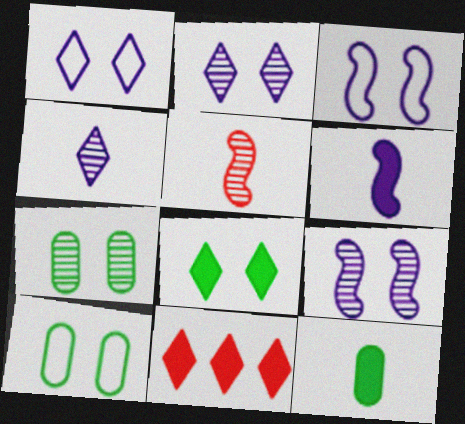[]